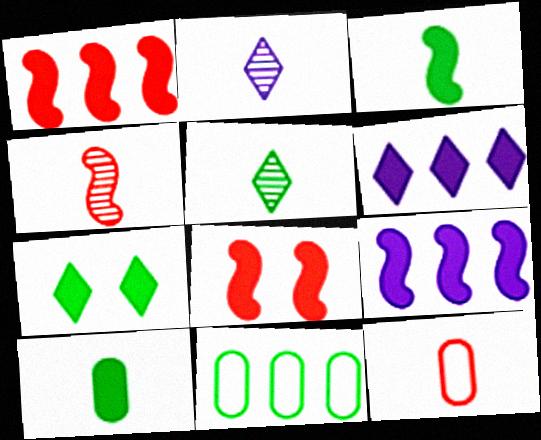[[2, 3, 12], 
[2, 8, 11], 
[3, 8, 9], 
[6, 8, 10]]